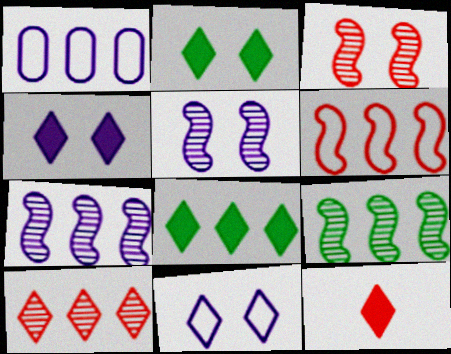[[4, 8, 12]]